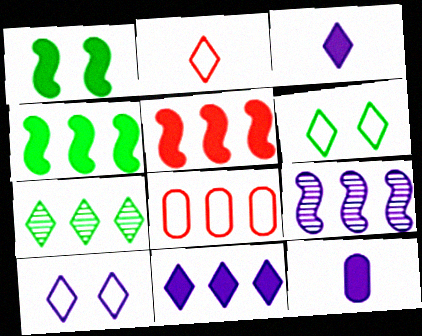[[9, 10, 12]]